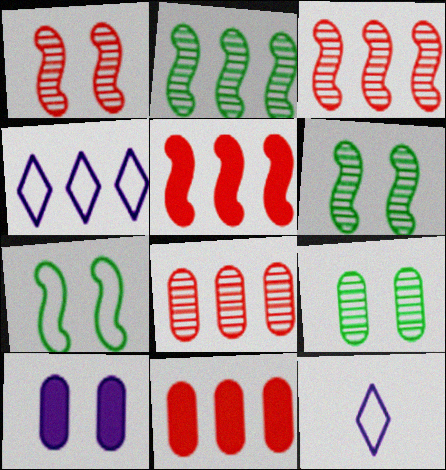[[2, 4, 11], 
[5, 9, 12], 
[6, 11, 12]]